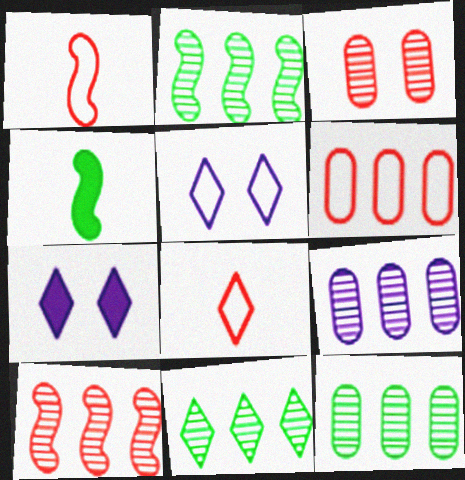[[1, 7, 12], 
[2, 11, 12], 
[7, 8, 11], 
[9, 10, 11]]